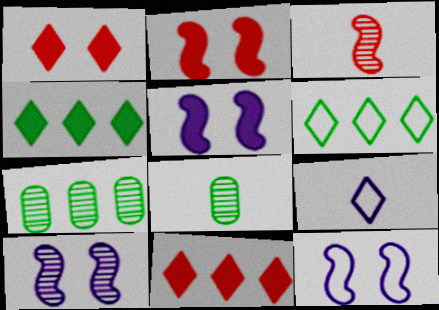[[2, 7, 9], 
[5, 10, 12], 
[8, 11, 12]]